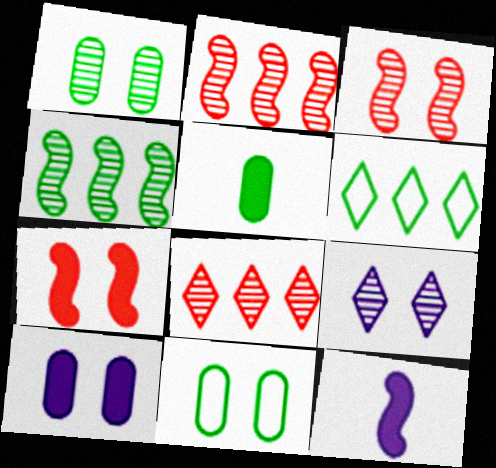[[1, 3, 9], 
[7, 9, 11], 
[8, 11, 12]]